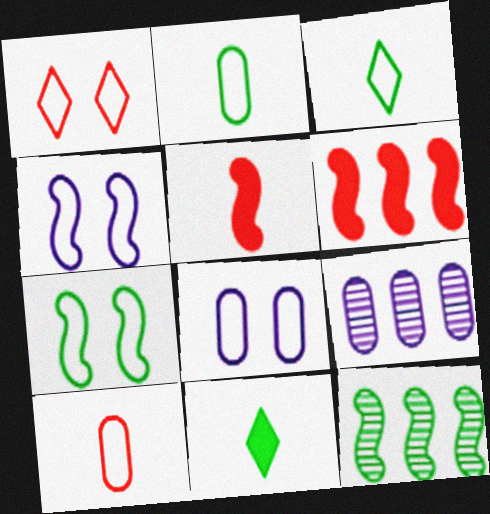[[1, 7, 8], 
[4, 5, 12]]